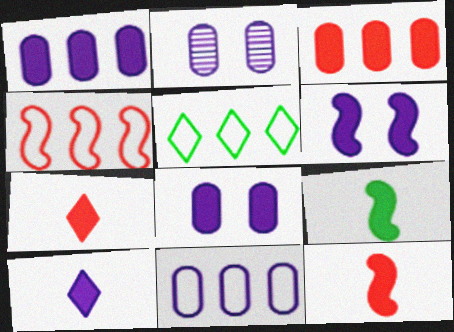[[1, 6, 10], 
[2, 5, 12], 
[4, 5, 11]]